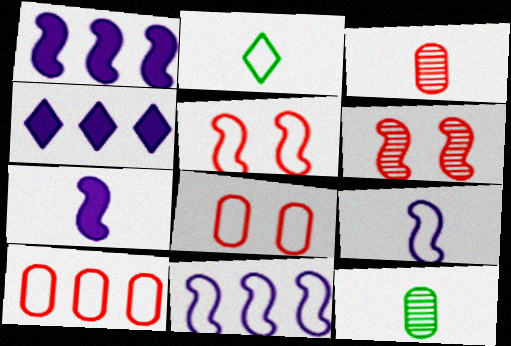[[2, 3, 7], 
[2, 8, 11], 
[4, 5, 12]]